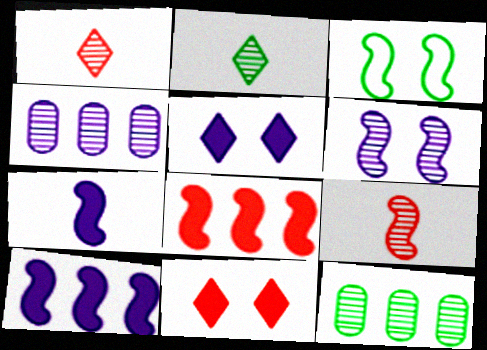[[1, 6, 12], 
[3, 9, 10]]